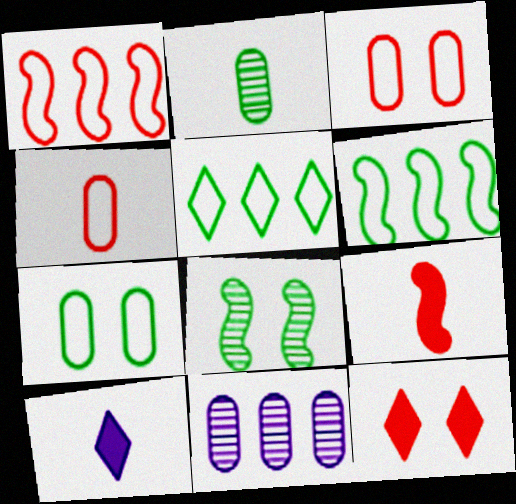[]